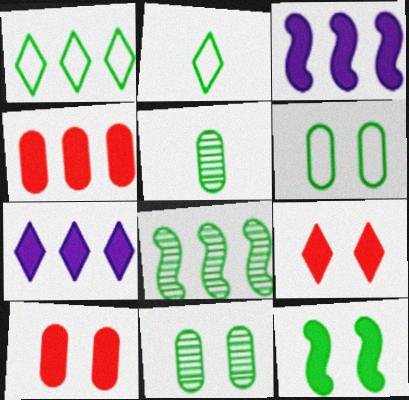[[1, 5, 12]]